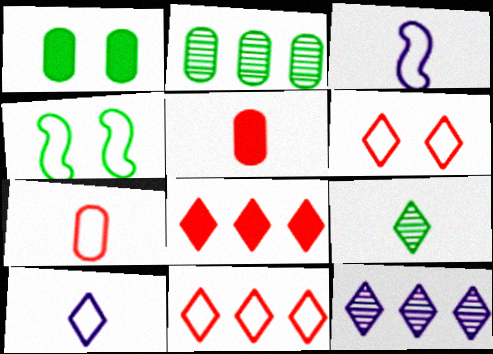[[3, 5, 9], 
[4, 5, 12]]